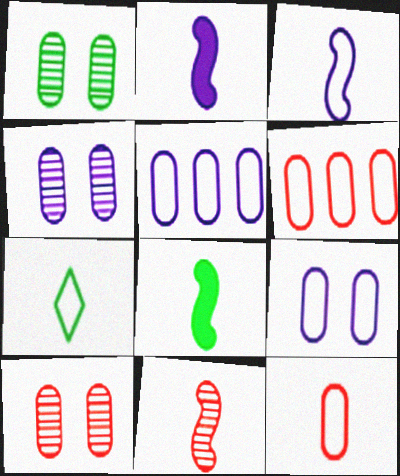[[1, 4, 10], 
[3, 7, 12], 
[3, 8, 11]]